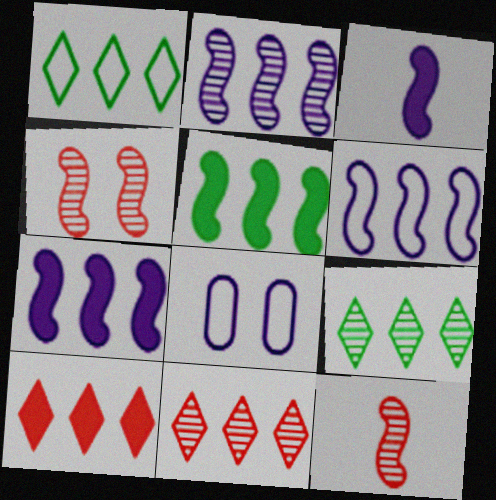[[2, 6, 7]]